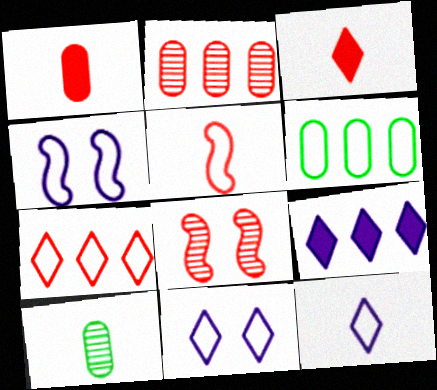[[1, 7, 8], 
[5, 6, 11]]